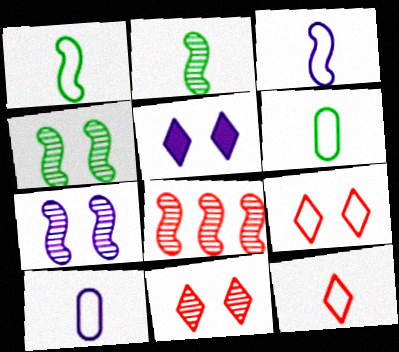[[1, 10, 12], 
[2, 7, 8], 
[3, 6, 12], 
[5, 6, 8]]